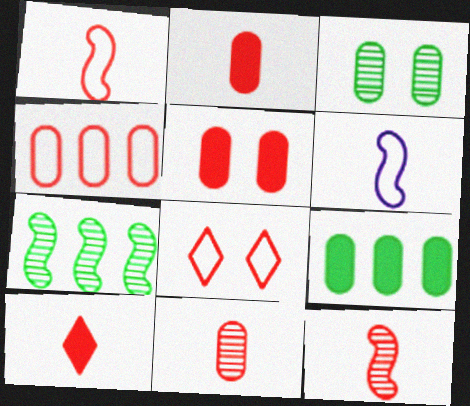[[1, 4, 8], 
[1, 10, 11], 
[4, 5, 11]]